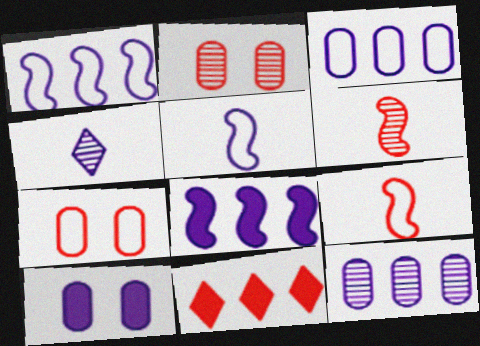[[1, 4, 10], 
[2, 9, 11], 
[6, 7, 11]]